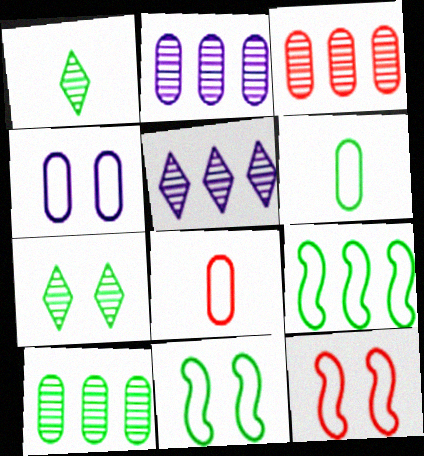[[2, 3, 10]]